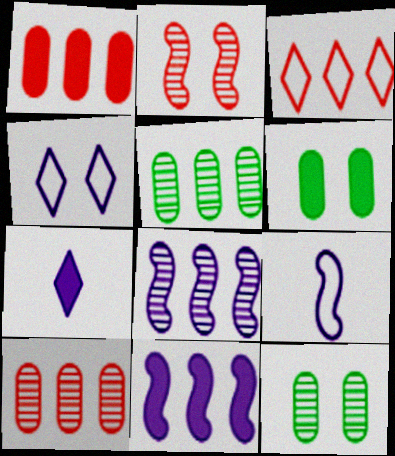[[2, 4, 6], 
[3, 5, 11]]